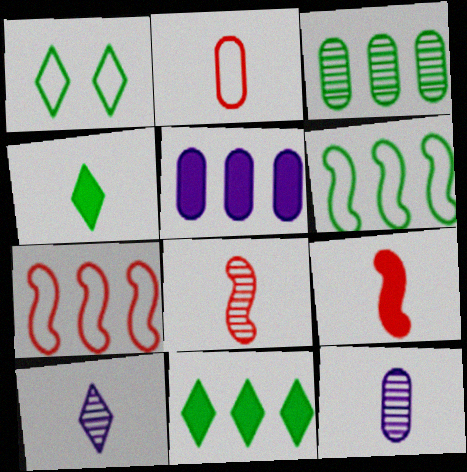[[1, 5, 8], 
[3, 6, 11]]